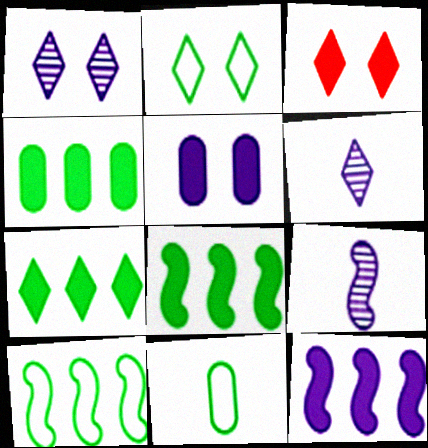[[1, 2, 3], 
[2, 10, 11], 
[4, 7, 8]]